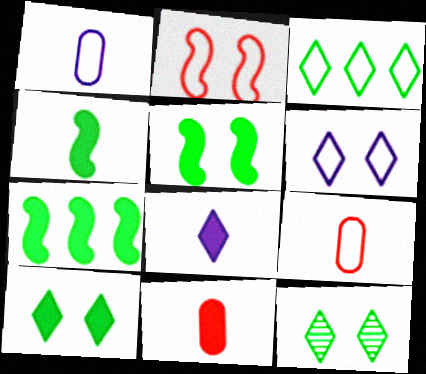[[1, 2, 3], 
[4, 5, 7], 
[4, 8, 11]]